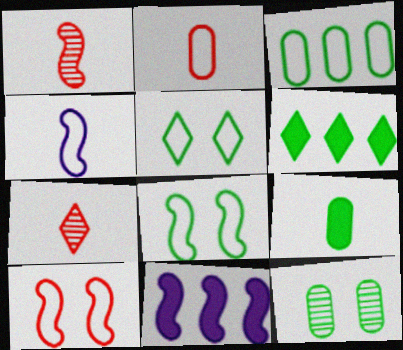[[1, 8, 11], 
[3, 9, 12], 
[4, 7, 9]]